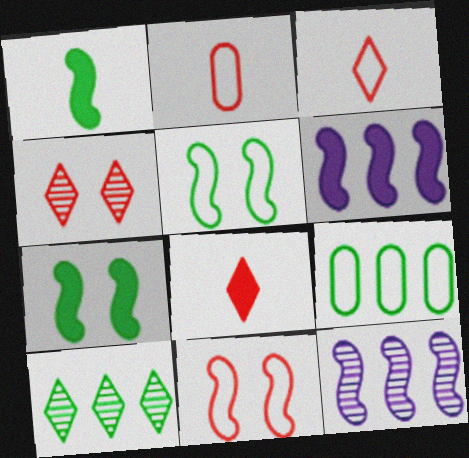[[1, 11, 12]]